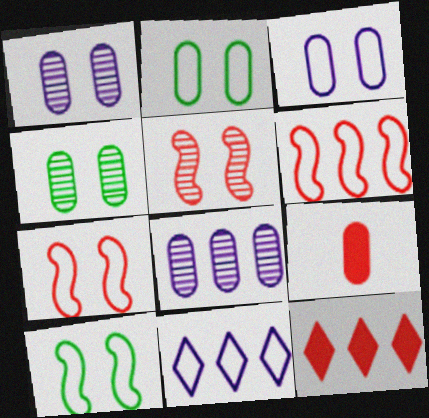[[2, 8, 9]]